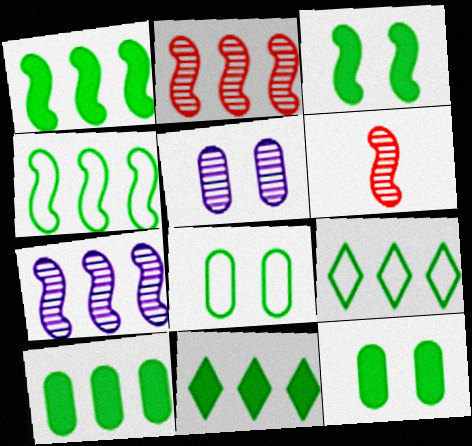[[1, 10, 11]]